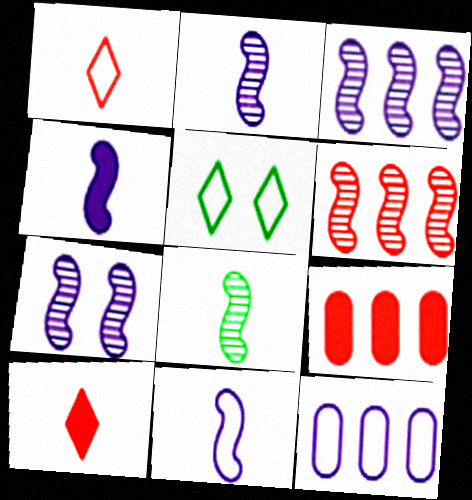[[2, 3, 7], 
[2, 4, 11], 
[2, 5, 9], 
[6, 7, 8]]